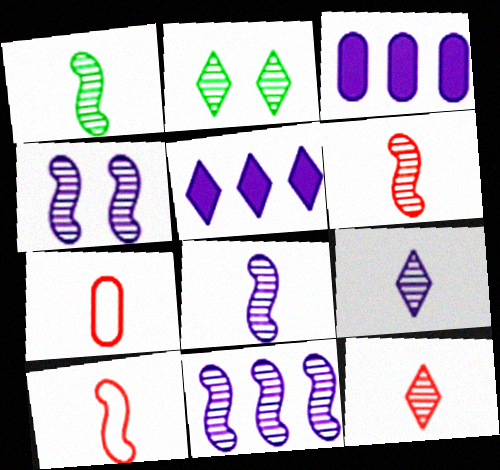[[1, 6, 8], 
[2, 3, 10], 
[4, 8, 11]]